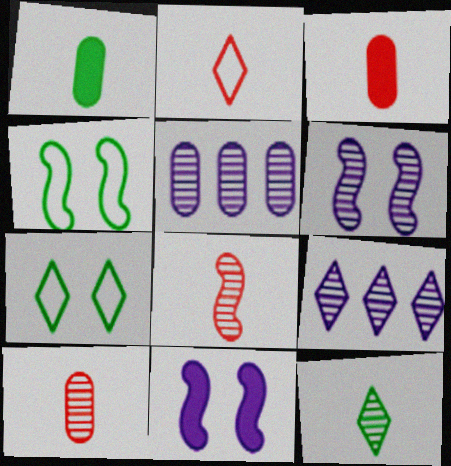[[2, 3, 8], 
[3, 4, 9]]